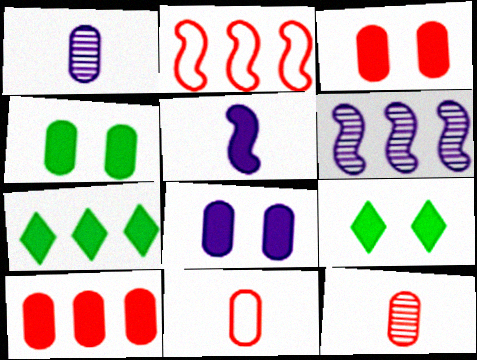[[1, 2, 9], 
[3, 4, 8], 
[3, 5, 7], 
[5, 9, 10], 
[6, 9, 11]]